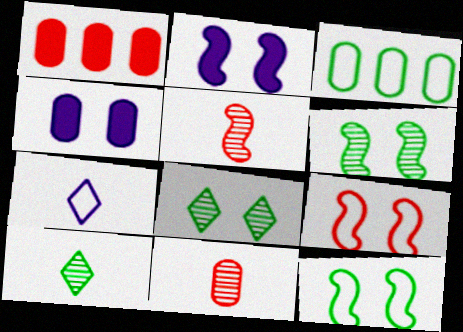[[1, 6, 7], 
[2, 6, 9], 
[3, 4, 11], 
[3, 7, 9], 
[4, 8, 9]]